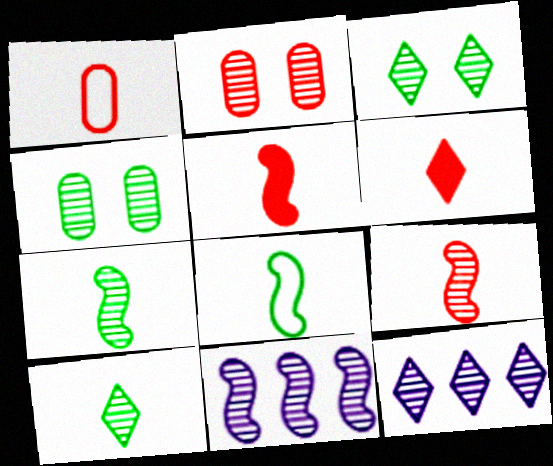[[1, 6, 9], 
[2, 7, 12], 
[2, 10, 11], 
[4, 9, 12]]